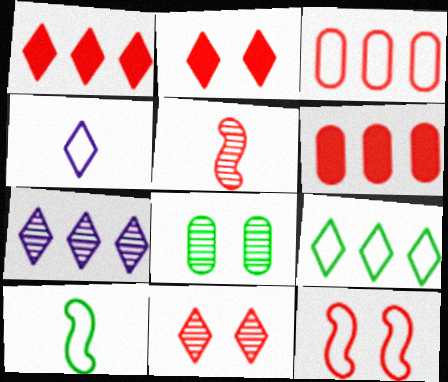[[1, 7, 9], 
[2, 3, 5], 
[5, 7, 8]]